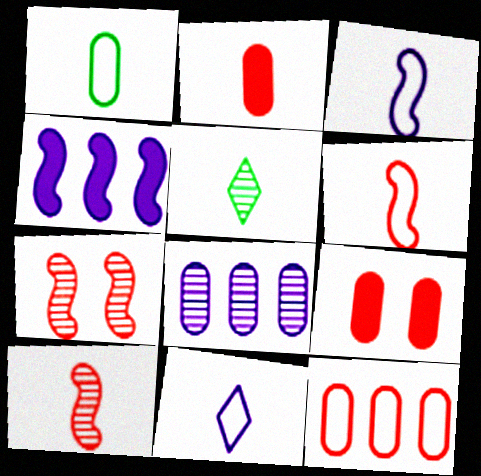[[1, 6, 11], 
[1, 8, 9], 
[2, 3, 5], 
[5, 7, 8]]